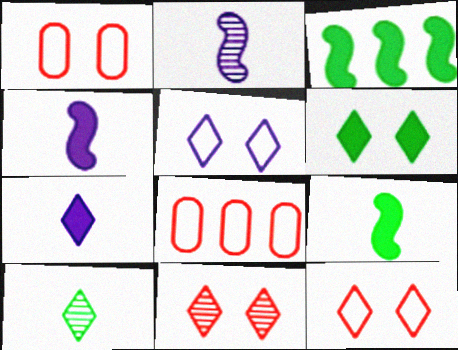[[2, 6, 8], 
[5, 6, 11]]